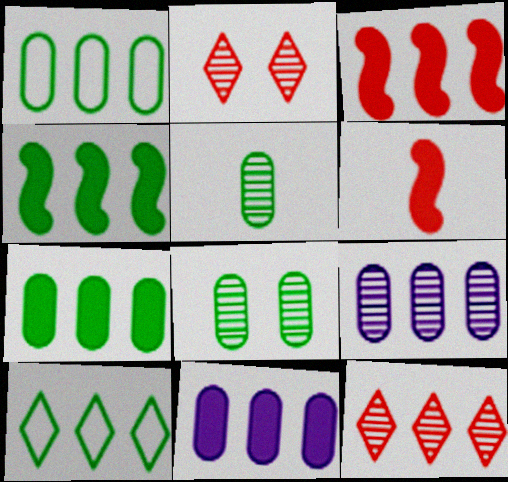[[3, 9, 10]]